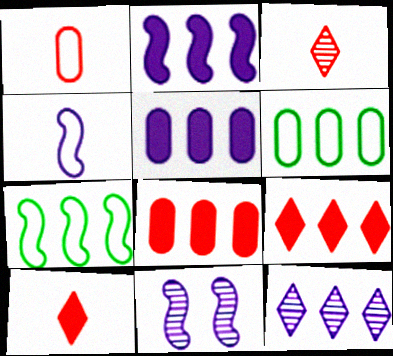[[2, 4, 11], 
[6, 10, 11], 
[7, 8, 12]]